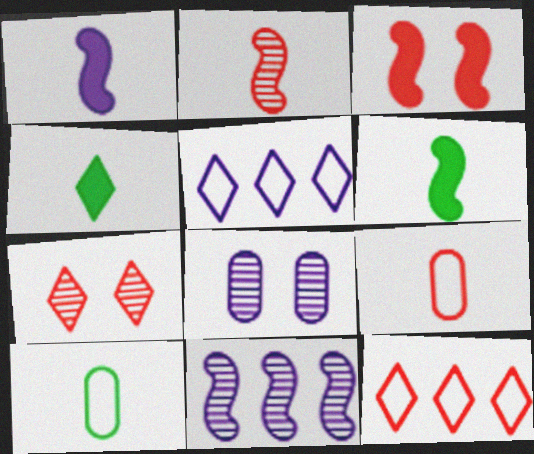[[1, 5, 8], 
[4, 5, 7], 
[6, 8, 12]]